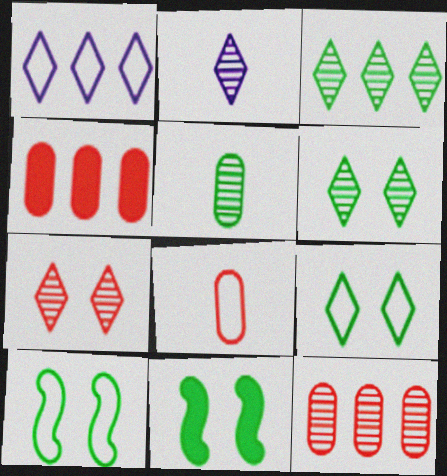[[1, 8, 10], 
[2, 3, 7], 
[2, 4, 10]]